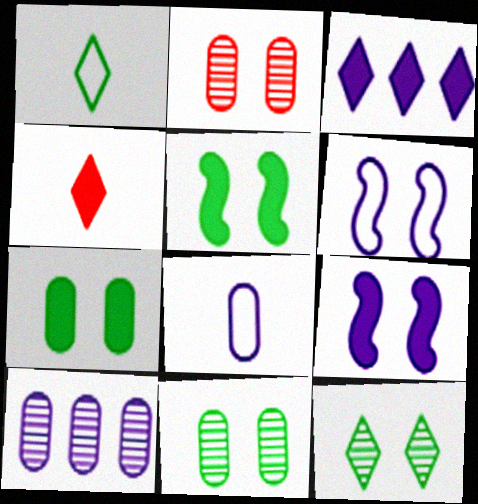[]